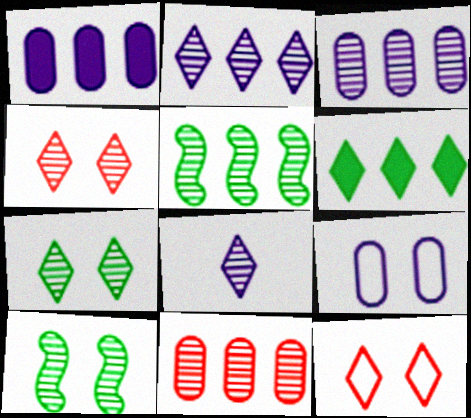[[2, 5, 11], 
[6, 8, 12], 
[8, 10, 11]]